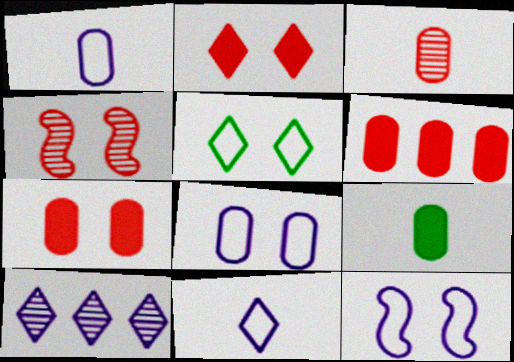[[1, 3, 9]]